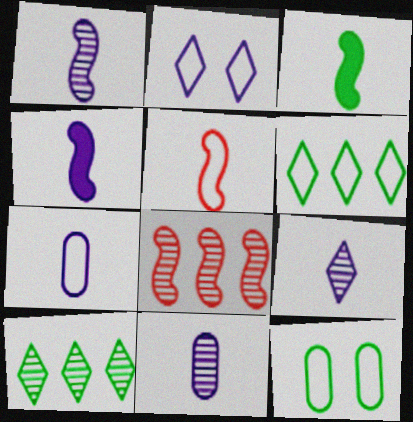[[1, 3, 5], 
[1, 9, 11], 
[3, 10, 12], 
[4, 7, 9]]